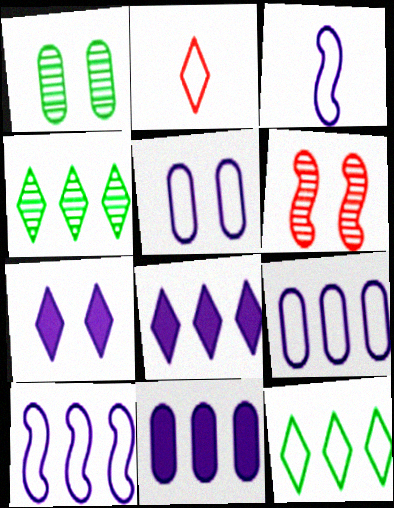[[2, 4, 7]]